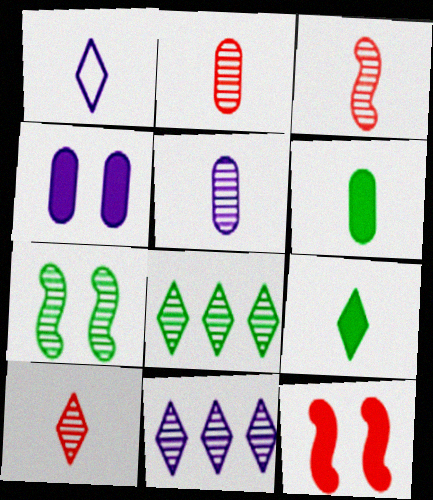[[1, 3, 6], 
[1, 9, 10], 
[2, 3, 10], 
[2, 7, 11]]